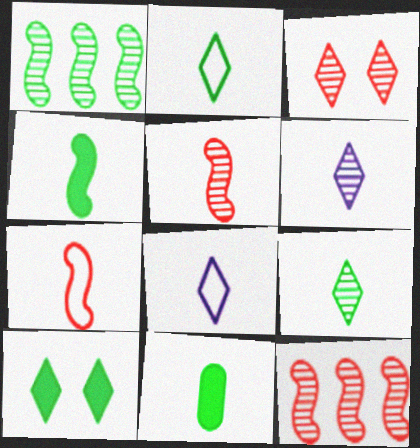[[5, 8, 11], 
[6, 7, 11]]